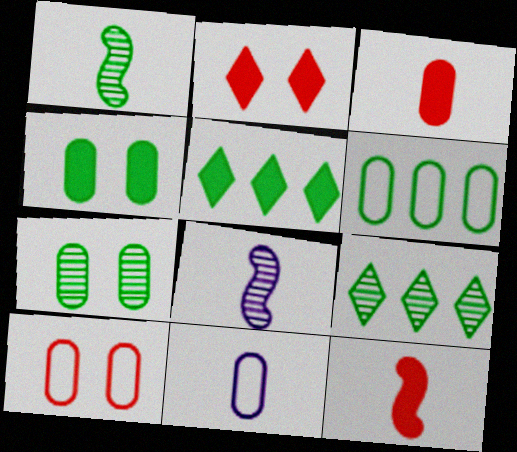[[1, 7, 9], 
[2, 6, 8], 
[5, 8, 10], 
[6, 10, 11]]